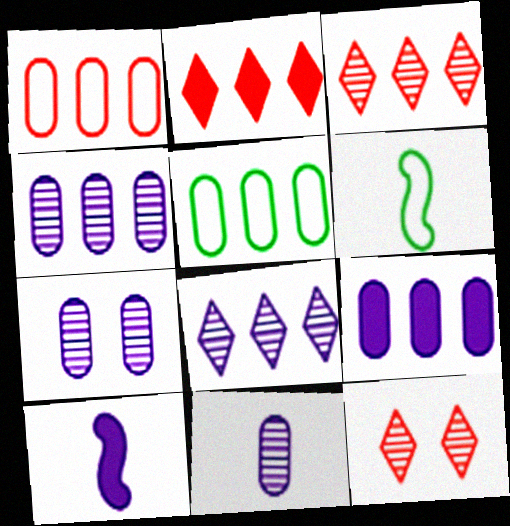[[2, 6, 7], 
[4, 7, 11], 
[5, 10, 12], 
[6, 9, 12]]